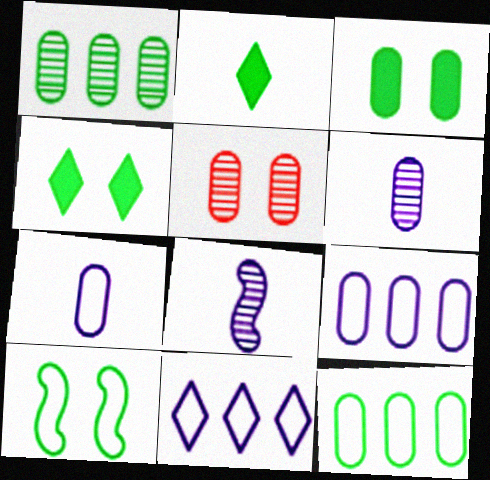[[1, 2, 10], 
[1, 5, 6]]